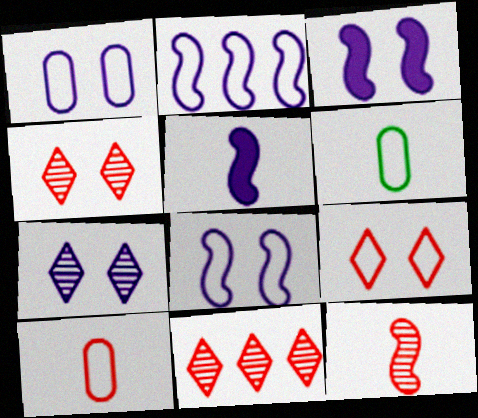[[1, 3, 7], 
[2, 6, 9], 
[3, 6, 11]]